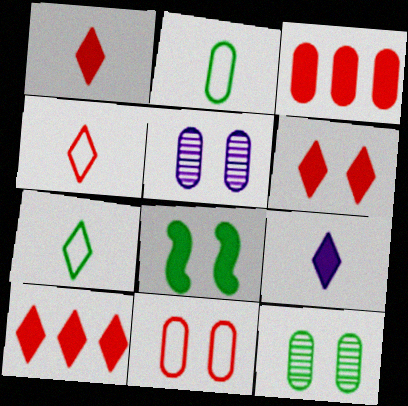[[1, 6, 10], 
[2, 3, 5], 
[3, 8, 9]]